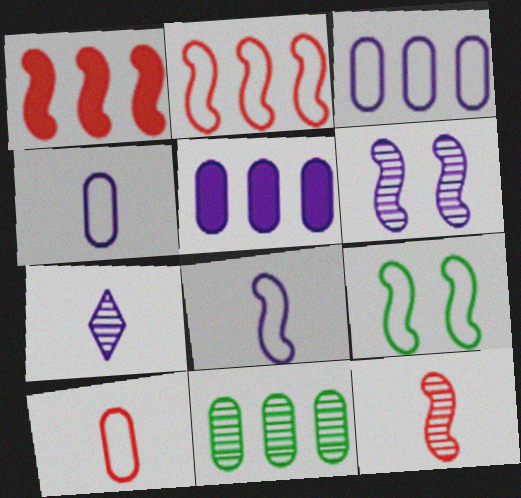[[2, 8, 9]]